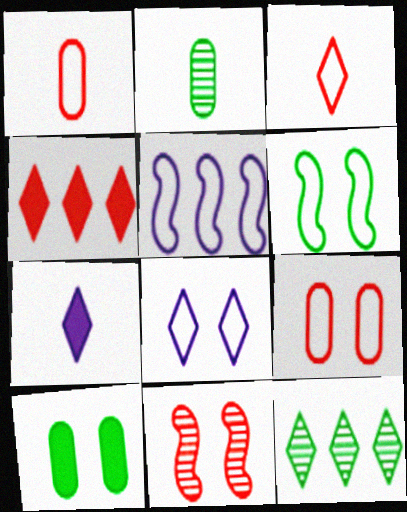[[1, 4, 11], 
[6, 8, 9], 
[8, 10, 11]]